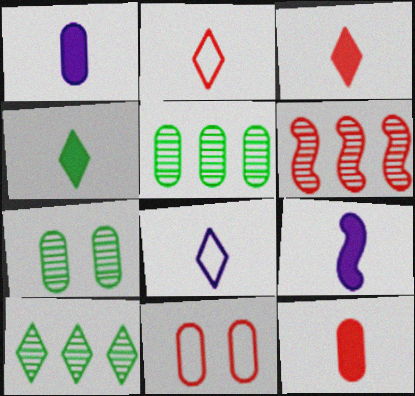[[1, 5, 11], 
[3, 6, 11], 
[4, 9, 12], 
[9, 10, 11]]